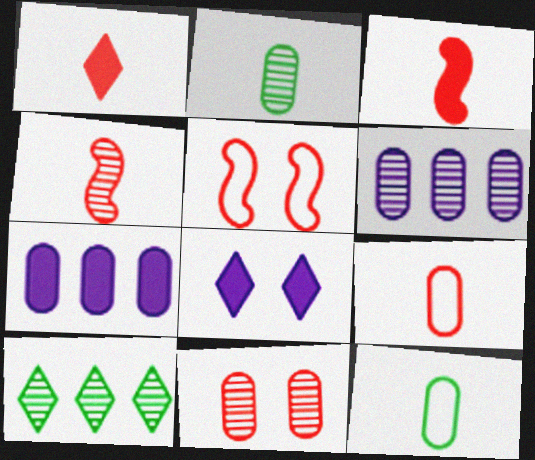[[1, 4, 9], 
[2, 6, 11], 
[7, 11, 12]]